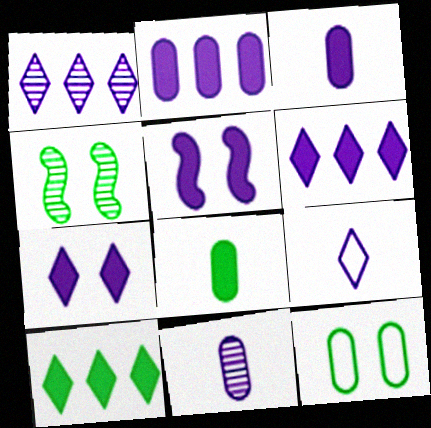[[1, 7, 9], 
[3, 5, 6]]